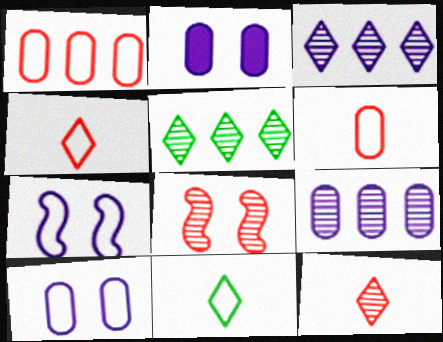[[1, 7, 11]]